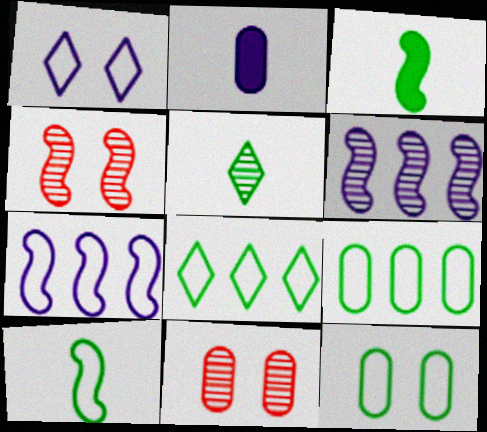[[1, 2, 6], 
[2, 4, 8], 
[2, 9, 11], 
[3, 4, 7], 
[5, 6, 11], 
[8, 10, 12]]